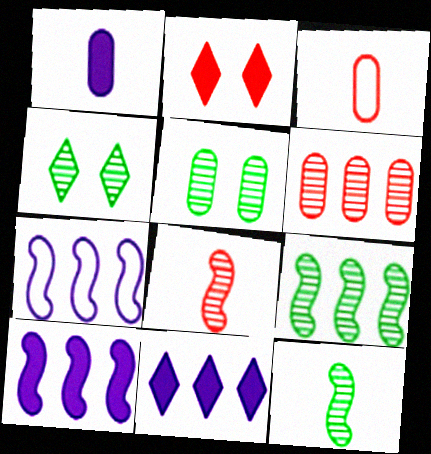[[3, 4, 10]]